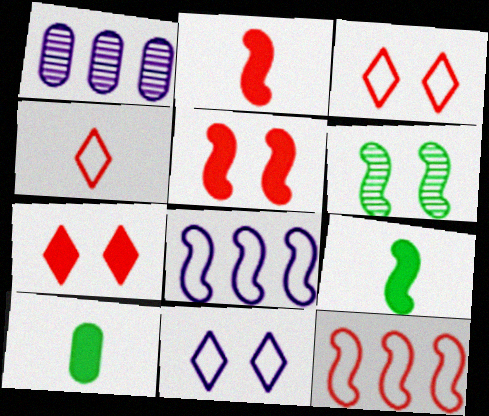[[1, 3, 9], 
[2, 6, 8]]